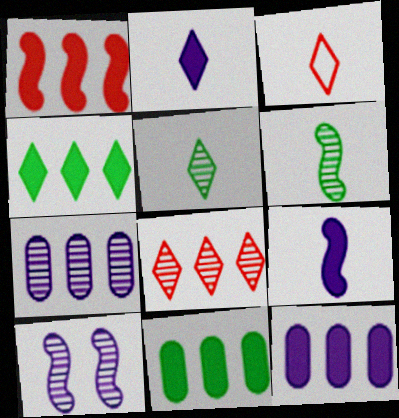[[1, 4, 12], 
[2, 3, 5], 
[3, 10, 11]]